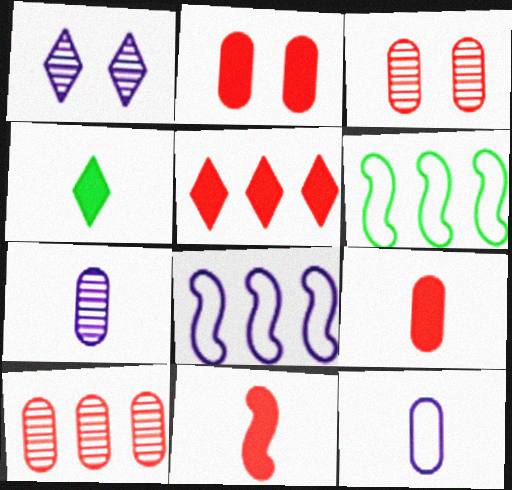[[1, 6, 9], 
[2, 5, 11], 
[3, 4, 8]]